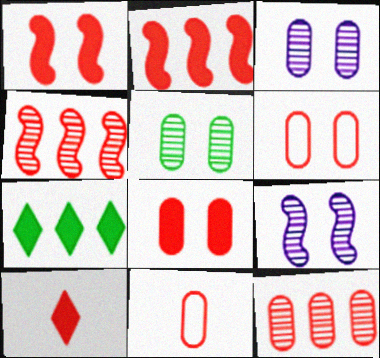[[2, 8, 10], 
[4, 6, 10], 
[7, 9, 11], 
[8, 11, 12]]